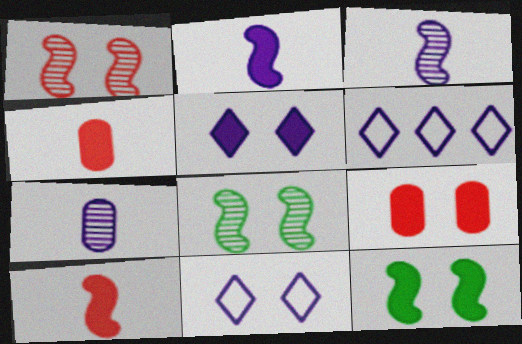[[4, 6, 8], 
[5, 9, 12], 
[8, 9, 11]]